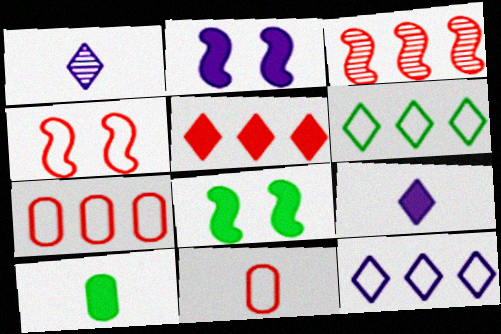[[1, 7, 8], 
[2, 5, 10], 
[3, 5, 7]]